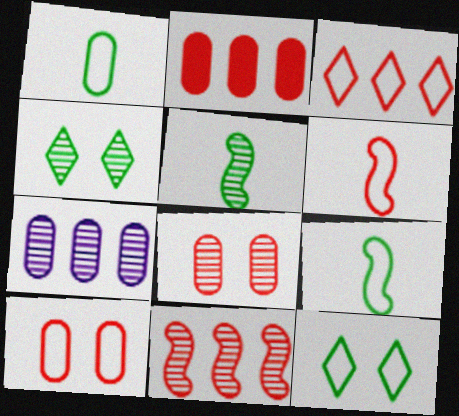[[2, 3, 11], 
[3, 6, 10]]